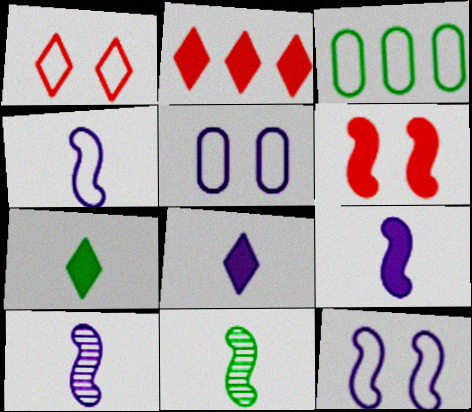[[1, 3, 4], 
[2, 5, 11], 
[4, 9, 10]]